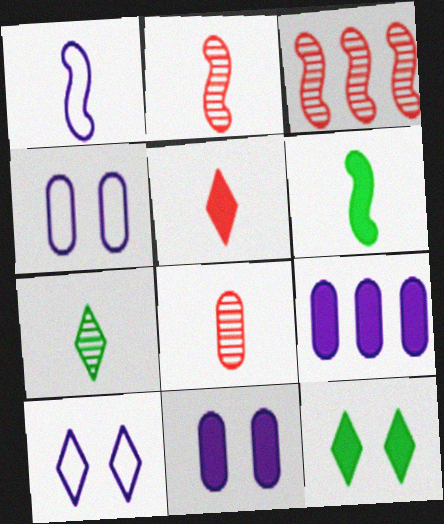[[1, 2, 6]]